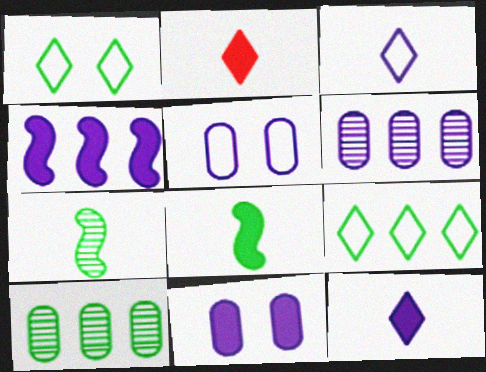[[1, 8, 10], 
[4, 11, 12]]